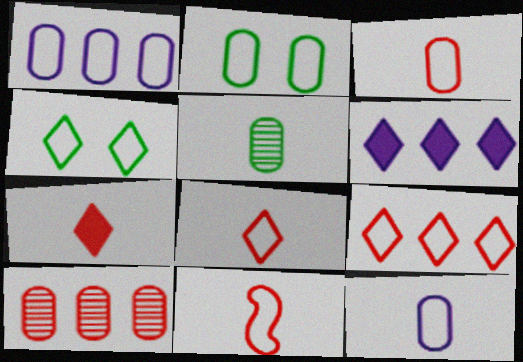[[1, 2, 3], 
[1, 4, 11], 
[3, 8, 11]]